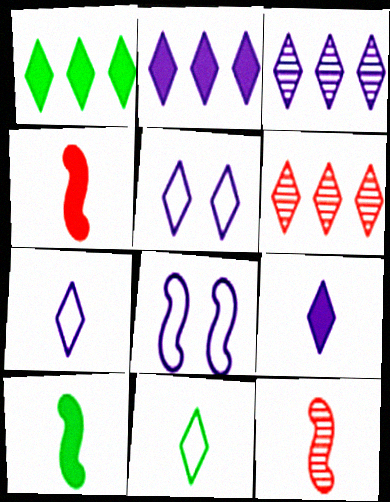[[3, 5, 9]]